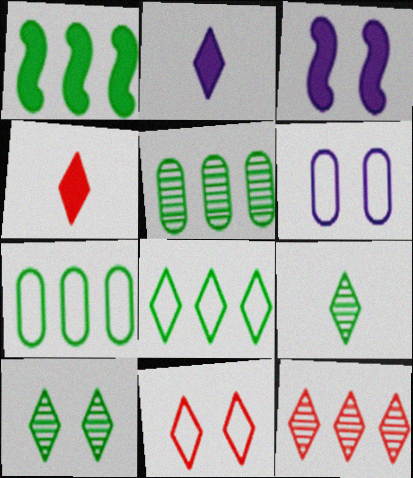[[1, 5, 8], 
[4, 11, 12]]